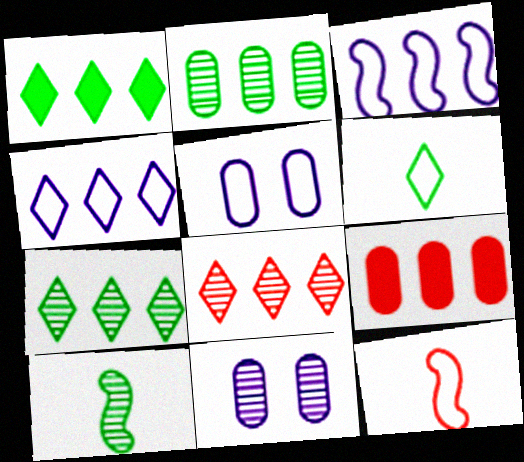[[1, 4, 8], 
[1, 11, 12], 
[3, 7, 9], 
[8, 10, 11]]